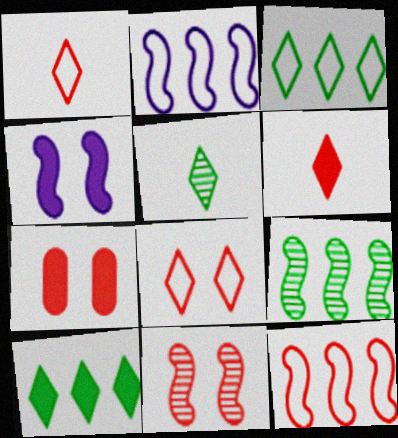[[2, 5, 7], 
[7, 8, 11]]